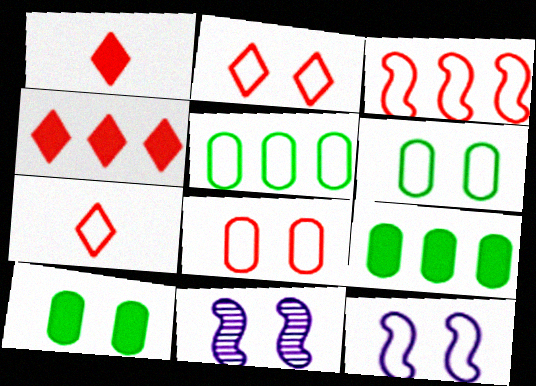[[1, 5, 11], 
[2, 6, 12], 
[2, 10, 11], 
[3, 7, 8], 
[5, 7, 12], 
[7, 9, 11]]